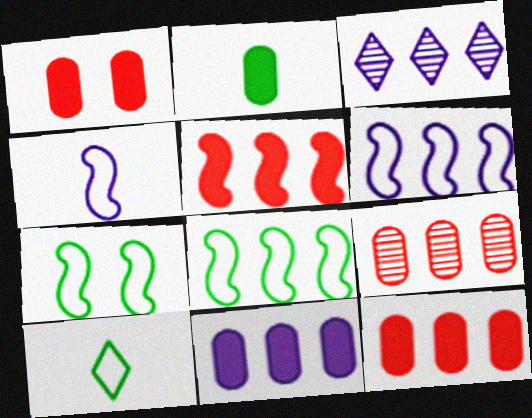[[1, 2, 11], 
[3, 6, 11], 
[3, 8, 12]]